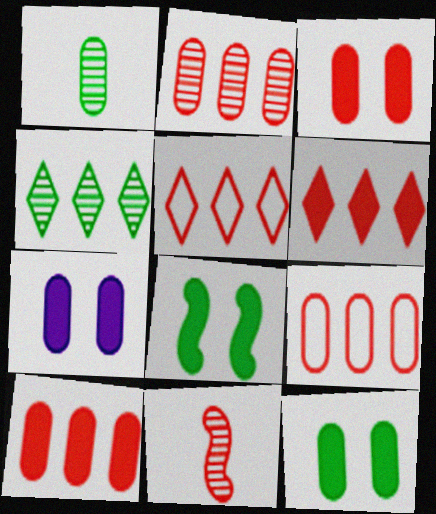[[1, 7, 9], 
[2, 9, 10], 
[3, 5, 11], 
[3, 7, 12]]